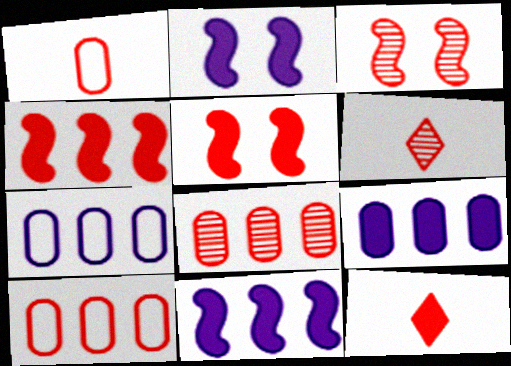[[3, 6, 8], 
[3, 10, 12], 
[5, 6, 10]]